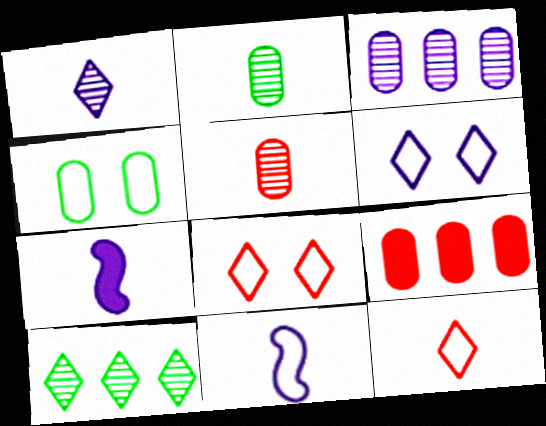[[2, 7, 12], 
[3, 6, 7]]